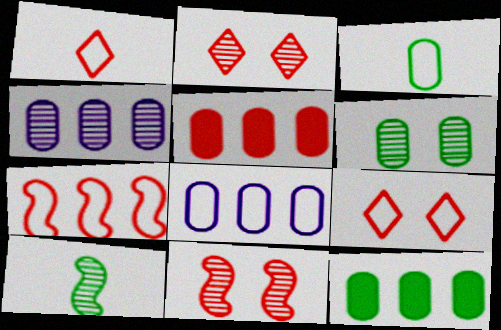[[1, 5, 11], 
[2, 4, 10], 
[3, 6, 12]]